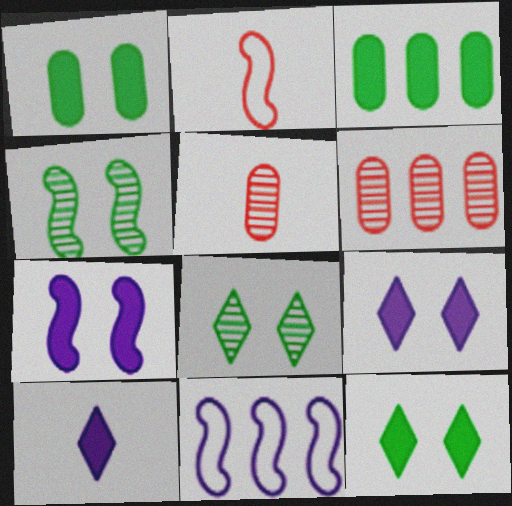[[5, 11, 12]]